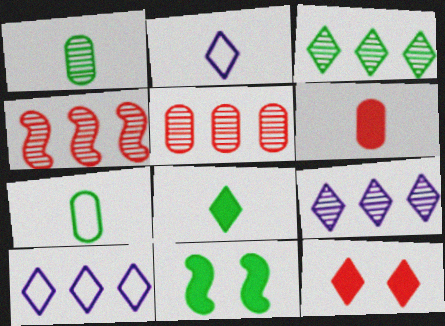[[2, 3, 12], 
[2, 5, 11], 
[3, 7, 11]]